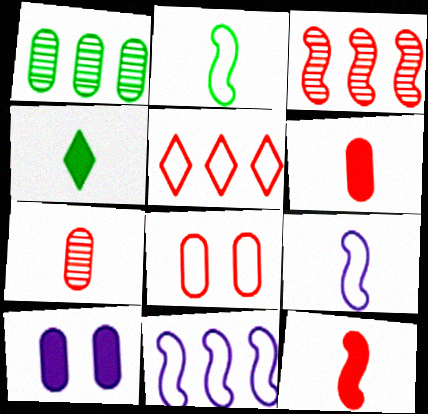[[4, 7, 9]]